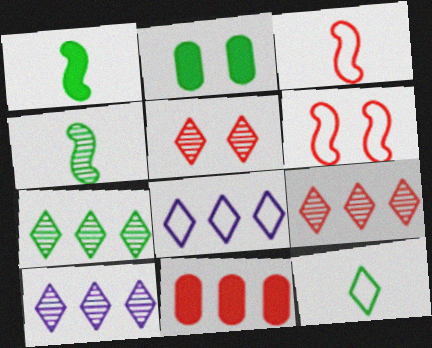[[2, 3, 10], 
[3, 5, 11], 
[7, 9, 10]]